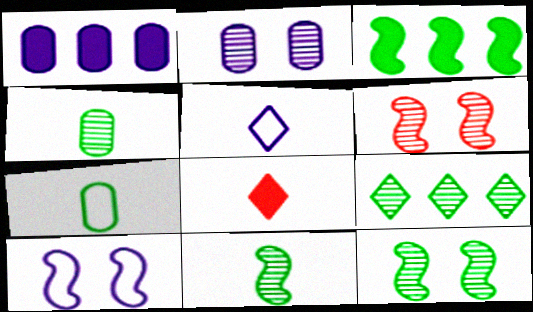[[4, 9, 12]]